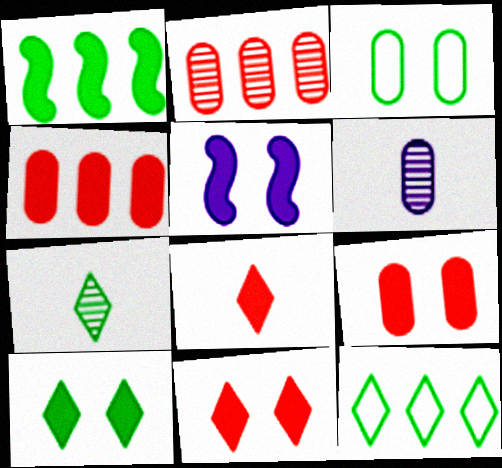[[1, 3, 7], 
[3, 4, 6], 
[5, 9, 10], 
[7, 10, 12]]